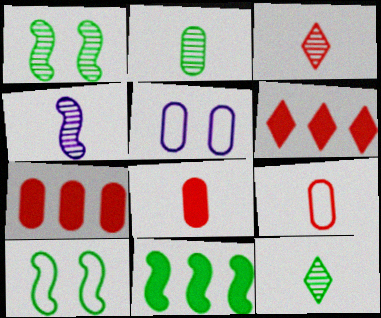[[2, 3, 4], 
[2, 5, 7], 
[3, 5, 11]]